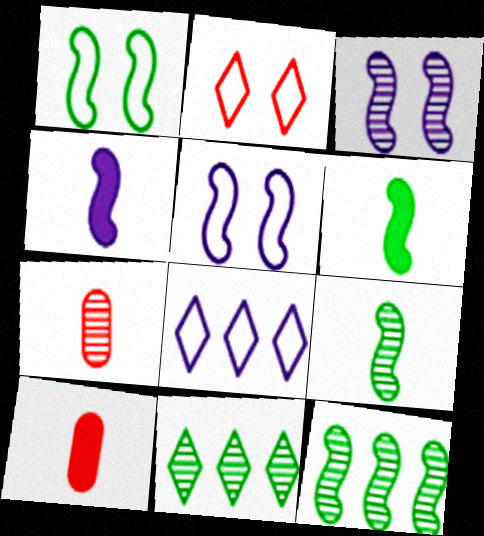[[1, 6, 12], 
[3, 7, 11], 
[5, 10, 11]]